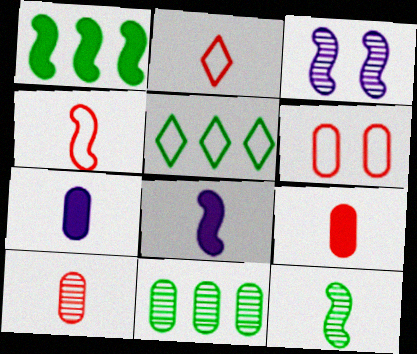[[1, 3, 4], 
[1, 5, 11], 
[2, 7, 12], 
[3, 5, 9], 
[4, 8, 12], 
[6, 7, 11]]